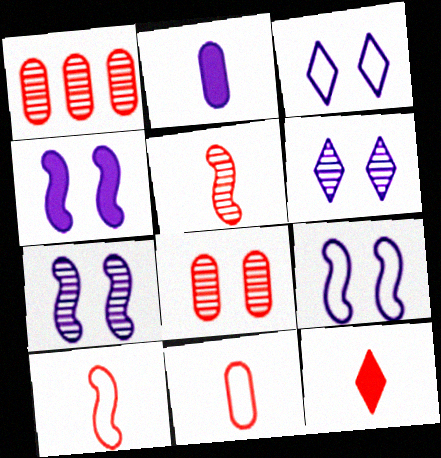[[4, 7, 9], 
[5, 11, 12]]